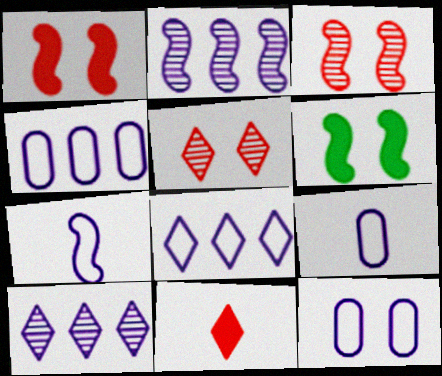[[4, 9, 12], 
[5, 6, 12], 
[7, 8, 12]]